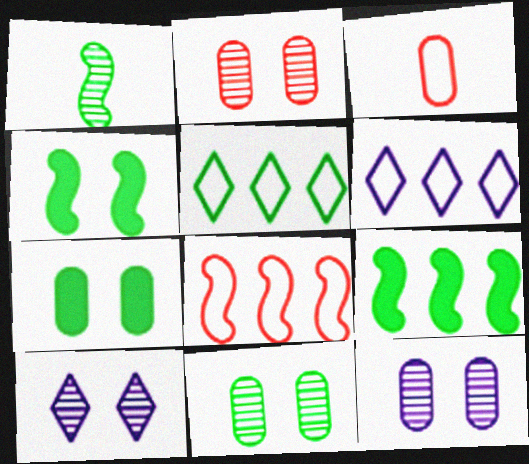[[1, 5, 7], 
[2, 11, 12], 
[3, 9, 10]]